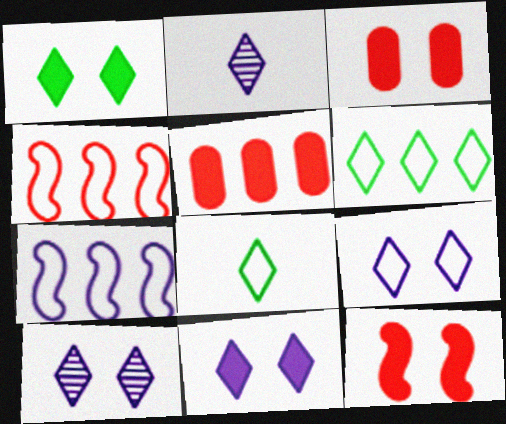[[9, 10, 11]]